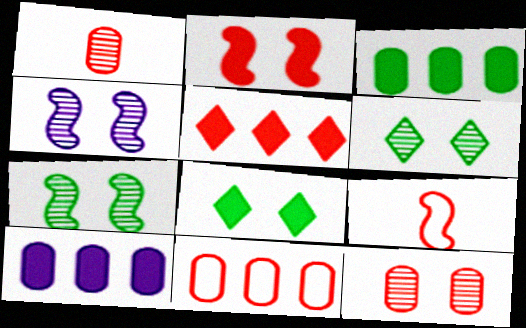[[4, 6, 12], 
[5, 9, 12], 
[6, 9, 10]]